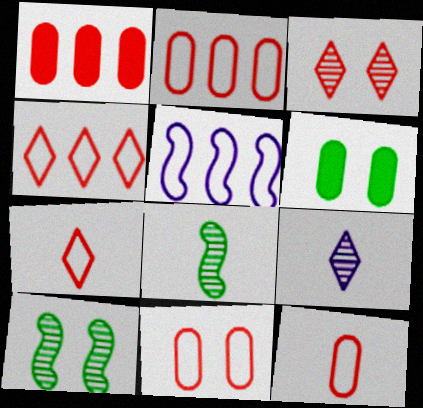[[2, 11, 12]]